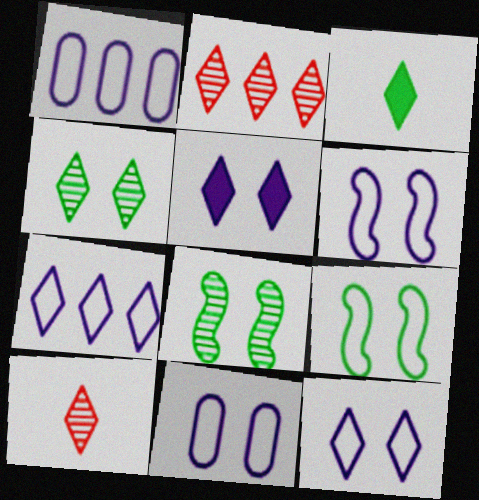[[2, 3, 12], 
[6, 11, 12]]